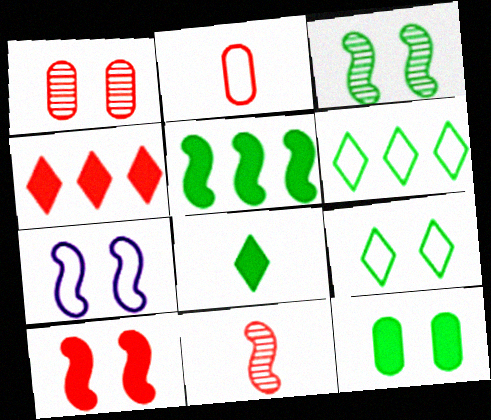[[2, 6, 7], 
[3, 7, 10], 
[3, 9, 12], 
[5, 7, 11], 
[5, 8, 12]]